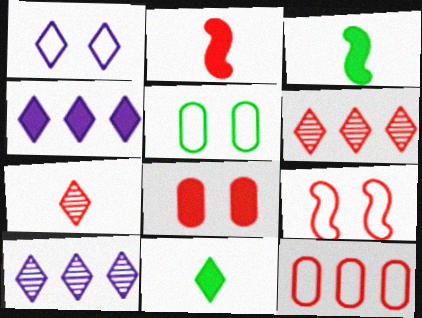[[1, 5, 9], 
[1, 6, 11], 
[2, 5, 10], 
[3, 4, 8]]